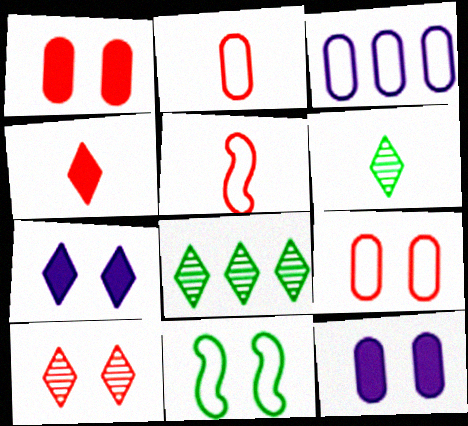[[5, 8, 12], 
[10, 11, 12]]